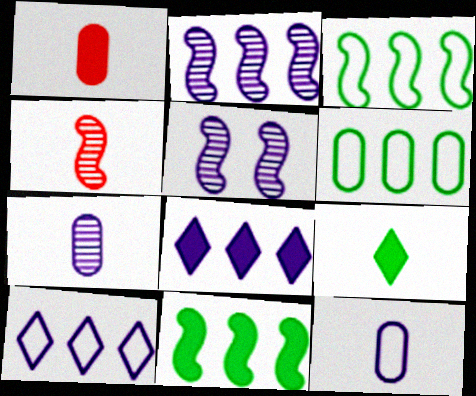[[4, 9, 12], 
[5, 8, 12]]